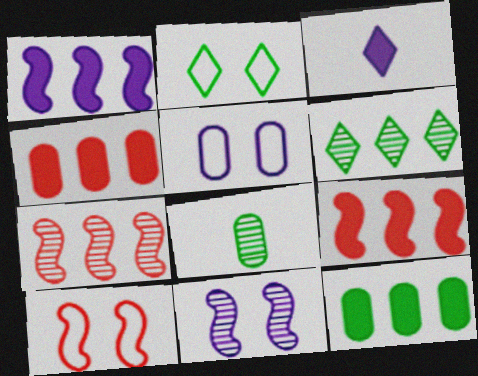[[2, 5, 10], 
[4, 5, 8]]